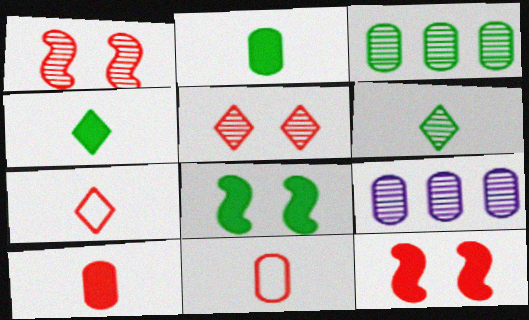[[1, 6, 9], 
[7, 8, 9]]